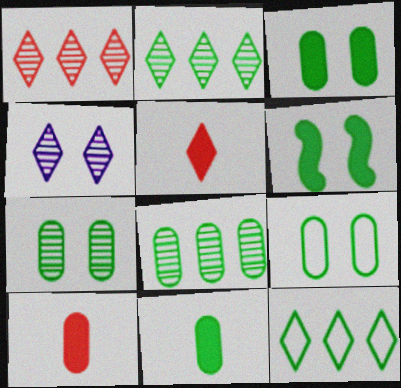[[3, 7, 9], 
[4, 5, 12], 
[8, 9, 11]]